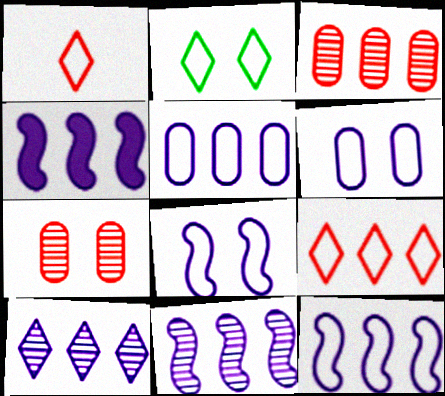[[4, 5, 10], 
[4, 11, 12]]